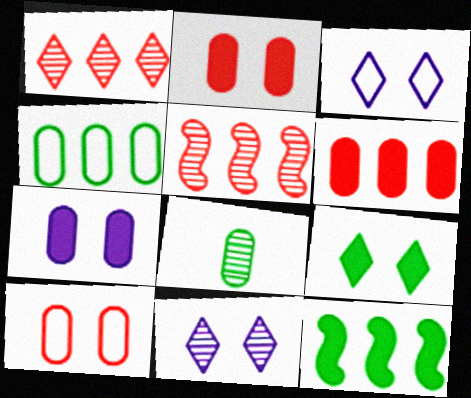[[5, 8, 11]]